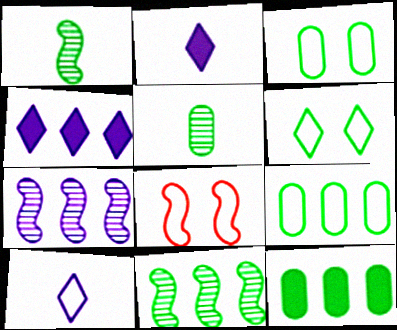[[1, 6, 12], 
[3, 5, 12], 
[4, 5, 8], 
[8, 9, 10]]